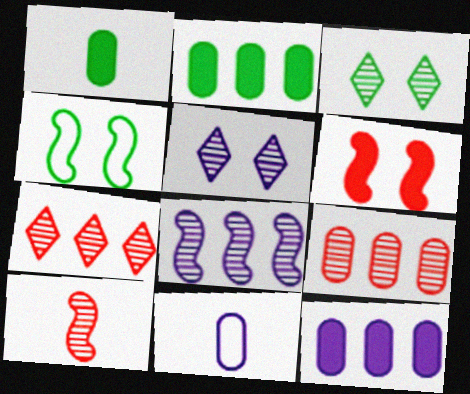[]